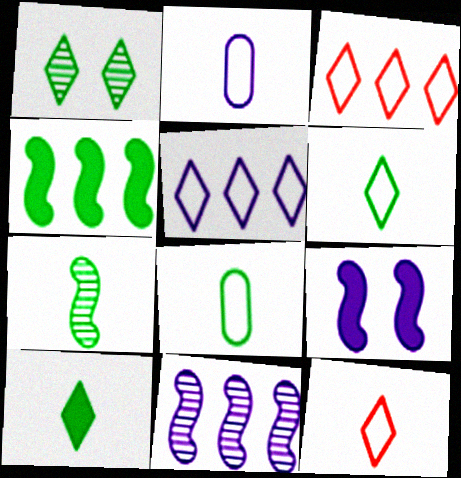[[1, 4, 8], 
[7, 8, 10]]